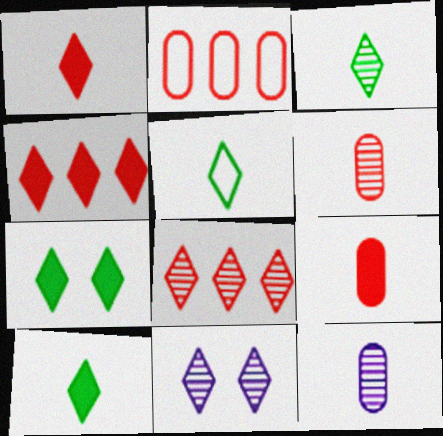[[3, 5, 10], 
[3, 8, 11], 
[4, 5, 11]]